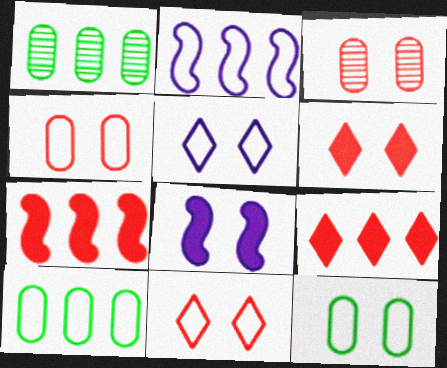[[1, 2, 9]]